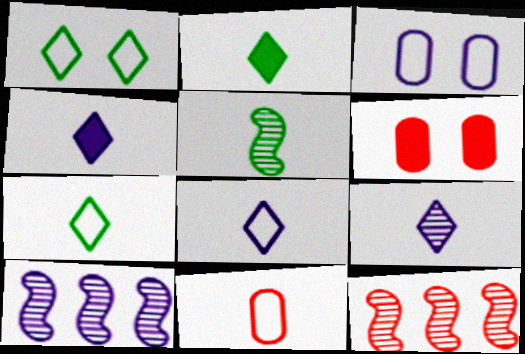[[2, 3, 12], 
[3, 4, 10], 
[4, 5, 11], 
[4, 8, 9], 
[6, 7, 10]]